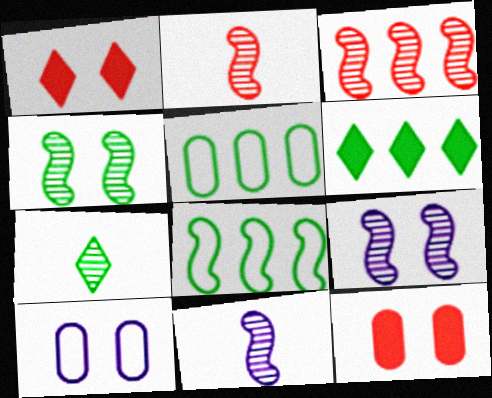[[1, 4, 10], 
[1, 5, 11], 
[2, 6, 10], 
[3, 4, 11]]